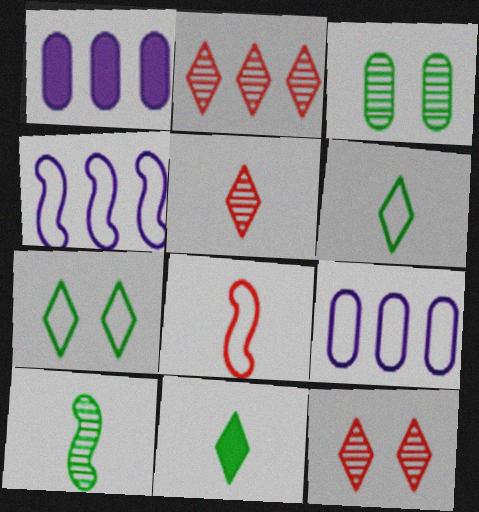[[2, 5, 12], 
[7, 8, 9]]